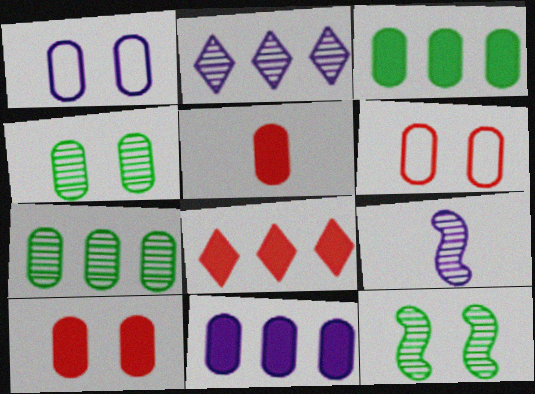[[1, 4, 10], 
[1, 5, 7]]